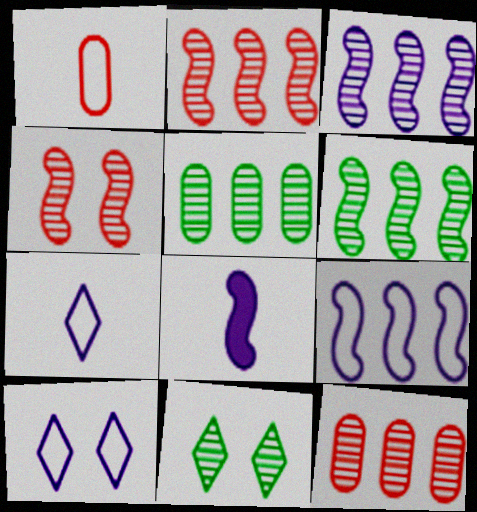[[2, 3, 6]]